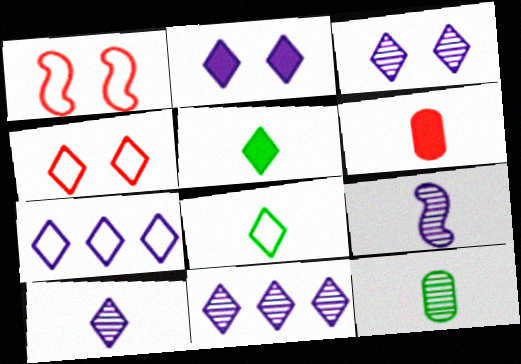[[2, 7, 10], 
[3, 10, 11], 
[4, 5, 11], 
[4, 7, 8], 
[6, 8, 9]]